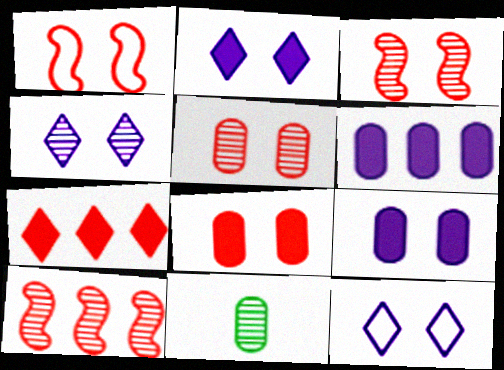[[2, 4, 12], 
[4, 10, 11]]